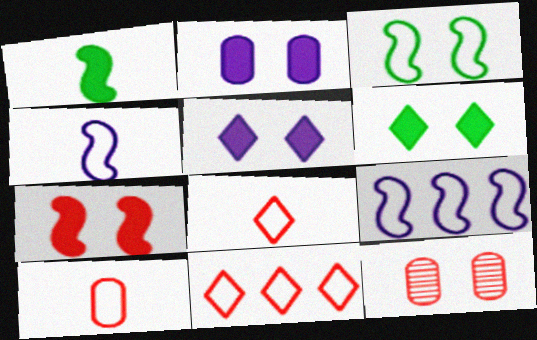[[2, 6, 7], 
[3, 5, 12]]